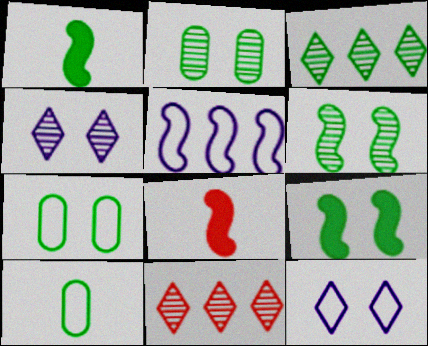[[1, 3, 7], 
[3, 9, 10], 
[5, 6, 8]]